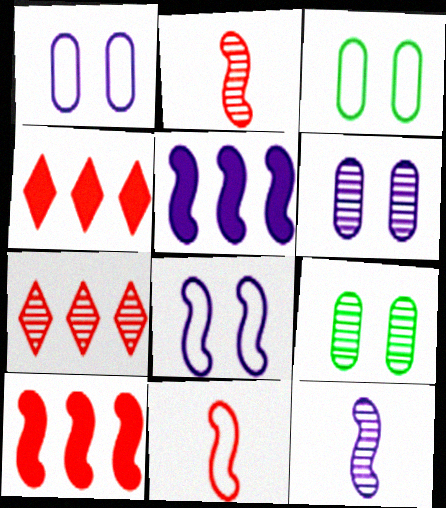[[3, 4, 12], 
[5, 8, 12], 
[7, 9, 12]]